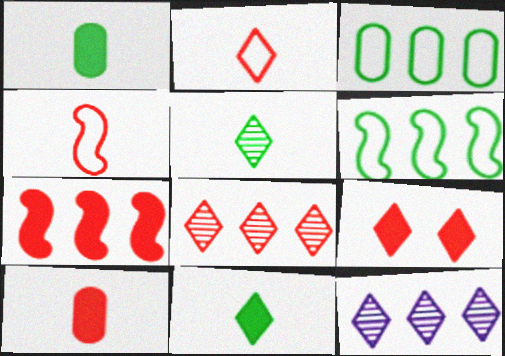[[2, 8, 9], 
[3, 7, 12], 
[7, 9, 10]]